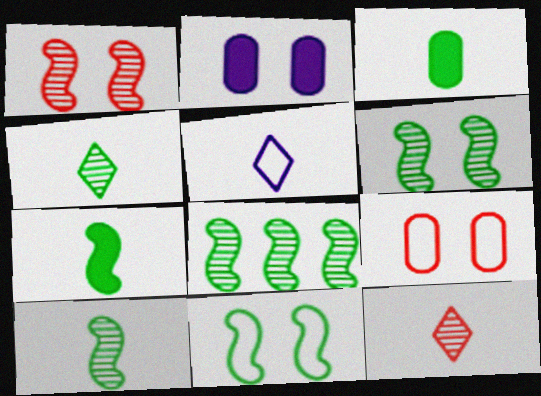[[6, 8, 10], 
[7, 8, 11]]